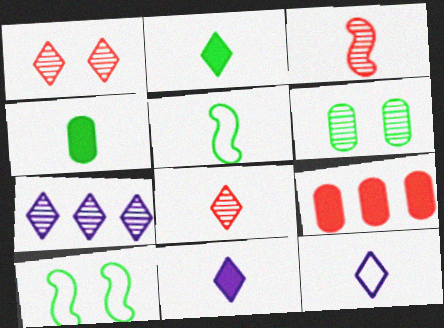[[2, 8, 12], 
[3, 4, 12], 
[3, 6, 7]]